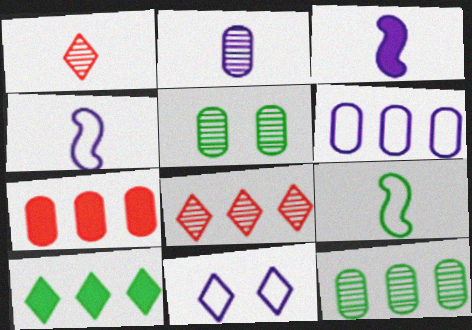[[1, 10, 11], 
[4, 6, 11], 
[5, 9, 10], 
[6, 7, 12]]